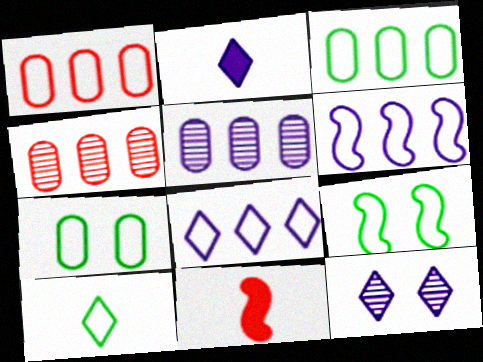[[2, 4, 9], 
[2, 8, 12], 
[3, 9, 10], 
[3, 11, 12]]